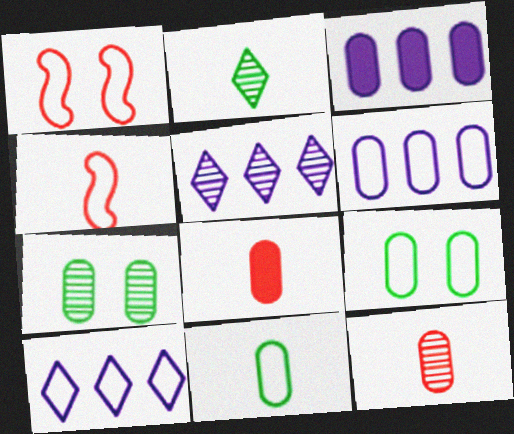[[1, 2, 3], 
[1, 10, 11], 
[3, 9, 12], 
[4, 9, 10], 
[6, 7, 8]]